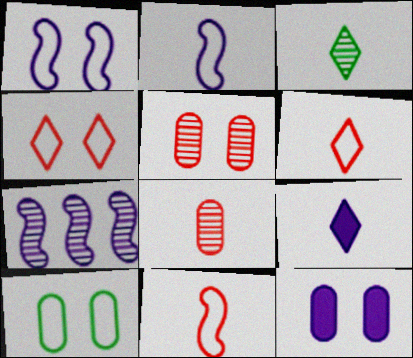[[1, 4, 10], 
[3, 5, 7], 
[3, 6, 9], 
[5, 10, 12]]